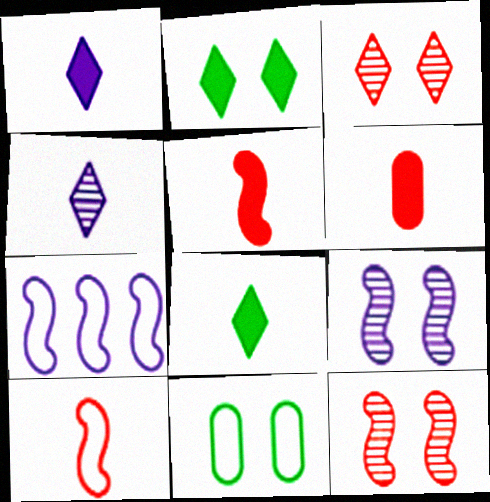[]